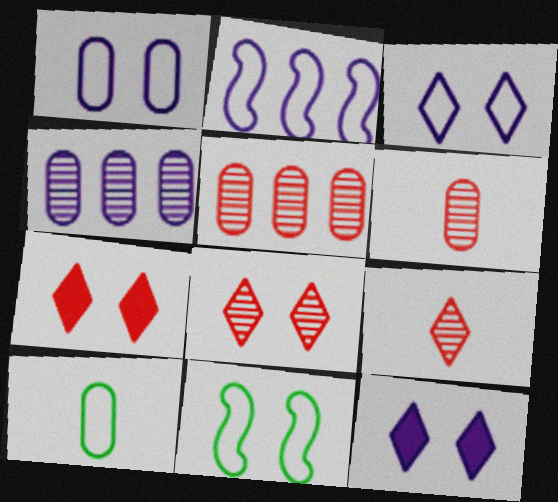[]